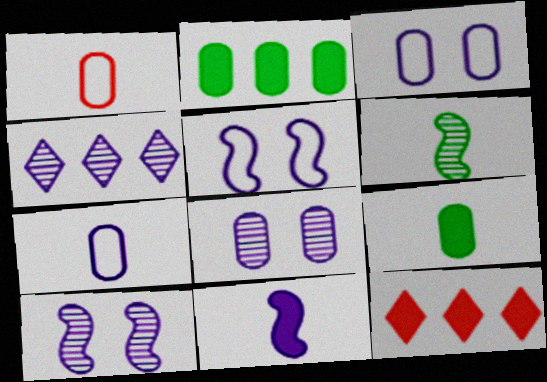[[1, 2, 8], 
[3, 4, 11], 
[3, 6, 12]]